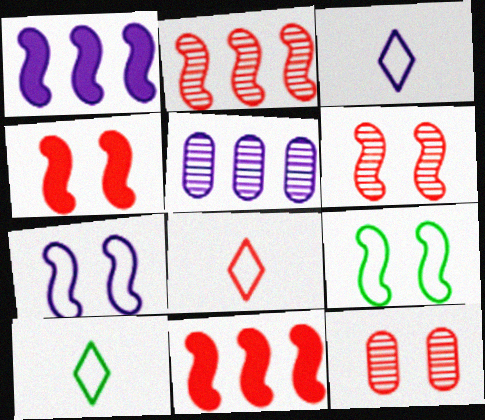[[1, 10, 12], 
[3, 8, 10], 
[4, 5, 10], 
[8, 11, 12]]